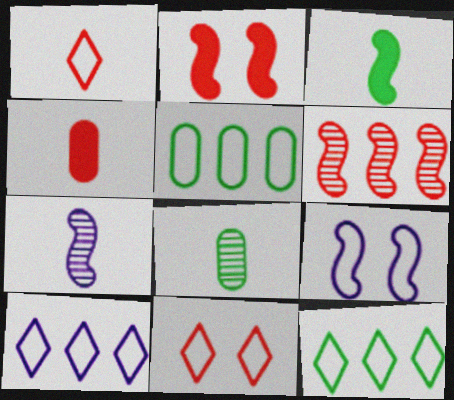[[1, 5, 9], 
[2, 8, 10], 
[3, 6, 9], 
[4, 6, 11]]